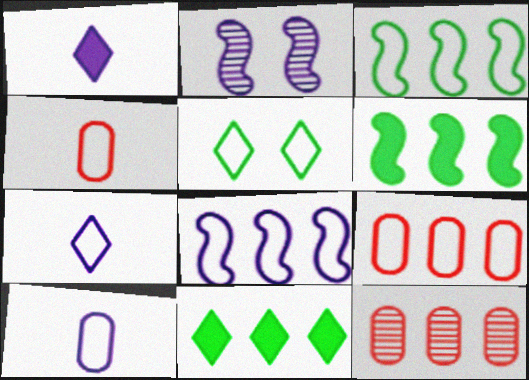[[2, 4, 11], 
[4, 5, 8], 
[8, 11, 12]]